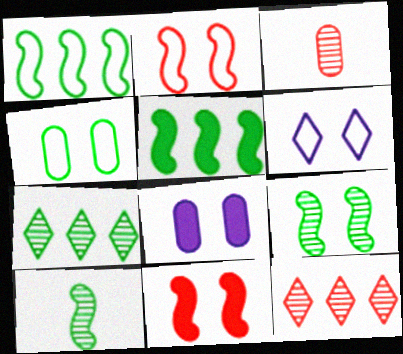[[2, 4, 6], 
[3, 5, 6]]